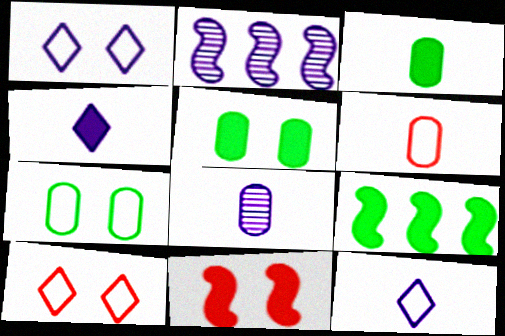[[2, 3, 10], 
[3, 6, 8], 
[8, 9, 10]]